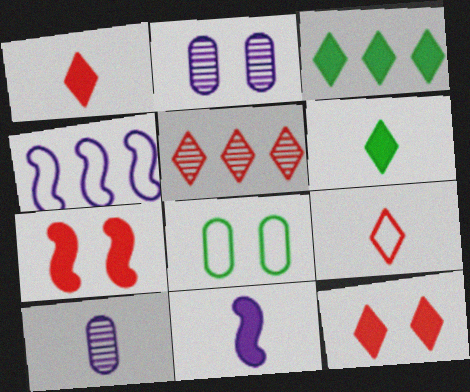[[4, 8, 9], 
[5, 8, 11], 
[5, 9, 12]]